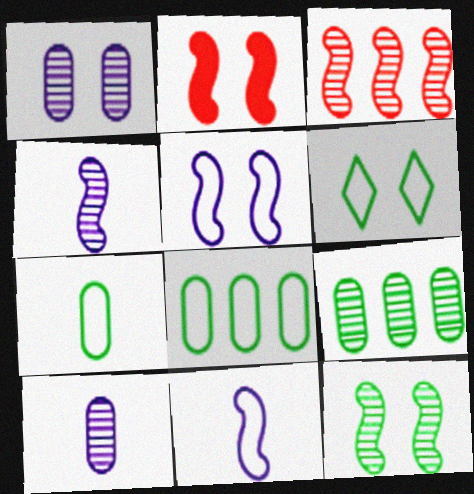[[1, 2, 6], 
[2, 5, 12], 
[3, 4, 12]]